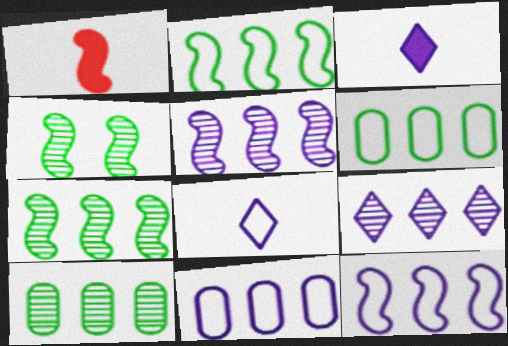[[1, 4, 12]]